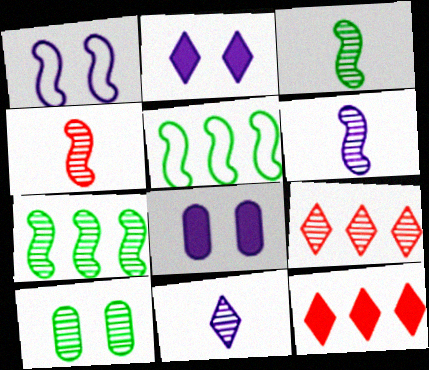[[3, 4, 6], 
[6, 9, 10]]